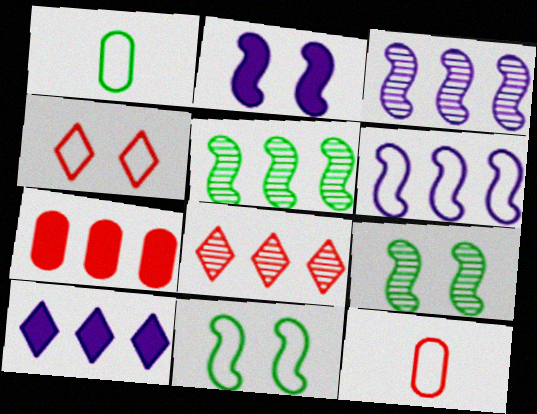[[1, 2, 8], 
[1, 4, 6], 
[9, 10, 12]]